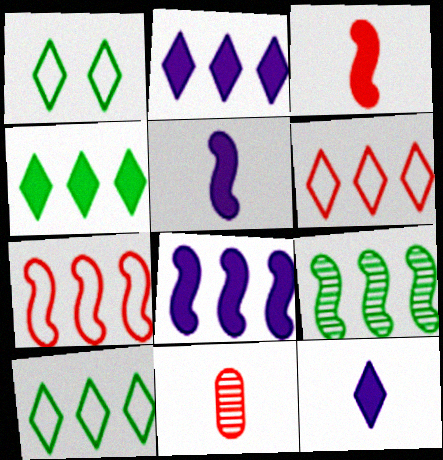[[1, 8, 11], 
[7, 8, 9]]